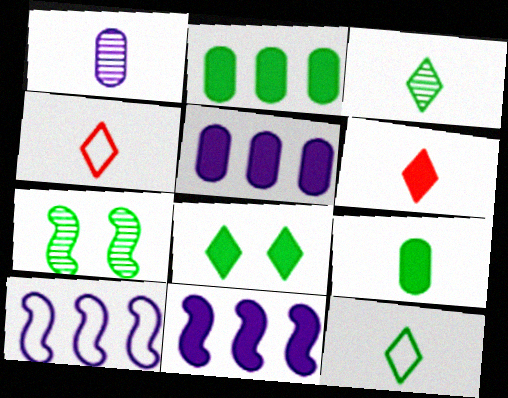[[2, 7, 12], 
[4, 5, 7]]